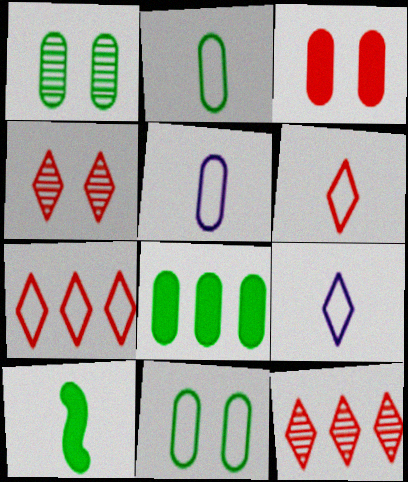[[1, 2, 8]]